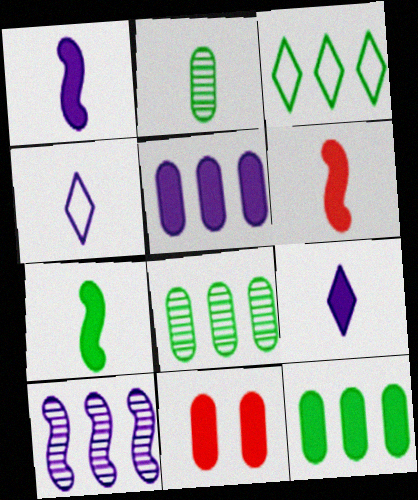[[1, 6, 7], 
[2, 4, 6]]